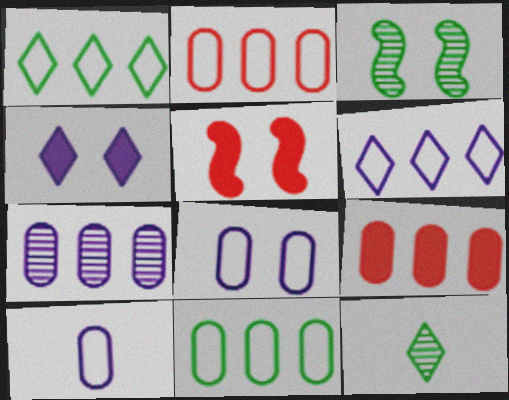[[7, 9, 11]]